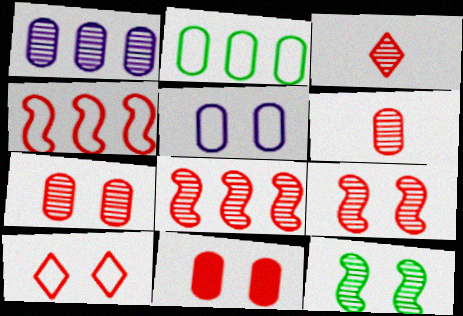[[1, 3, 12], 
[3, 4, 11], 
[3, 7, 8], 
[9, 10, 11]]